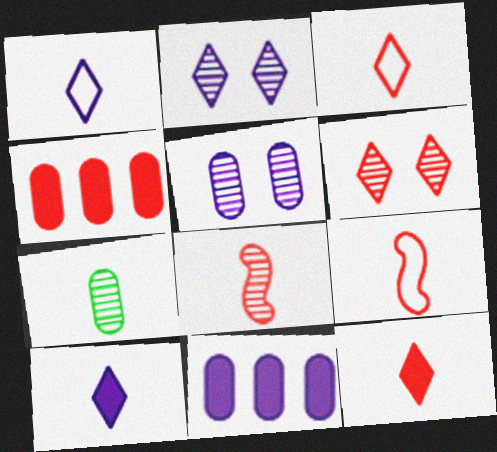[[4, 6, 9], 
[7, 9, 10]]